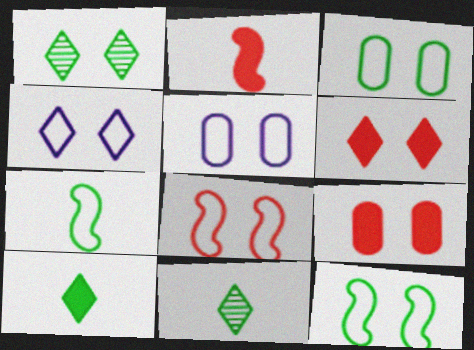[[1, 4, 6], 
[3, 4, 8]]